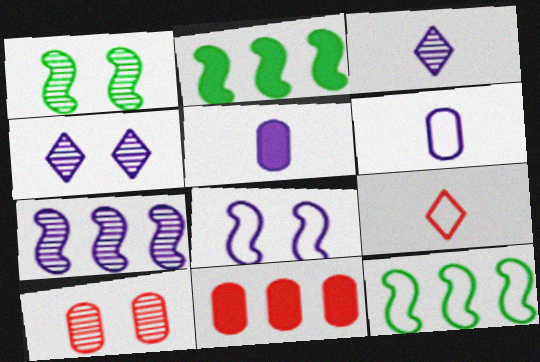[[1, 4, 10]]